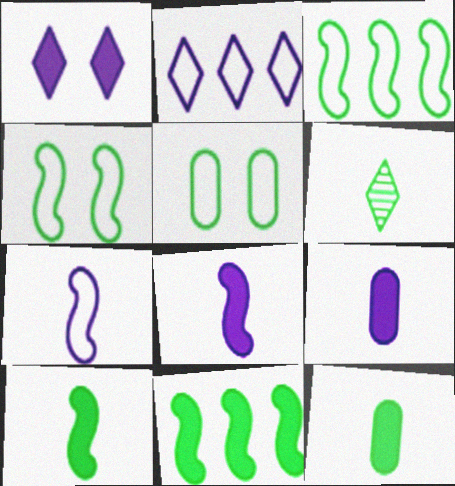[[5, 6, 11]]